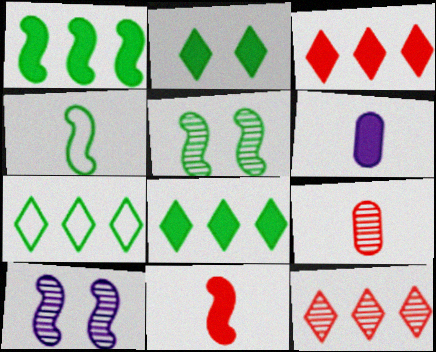[[1, 4, 5]]